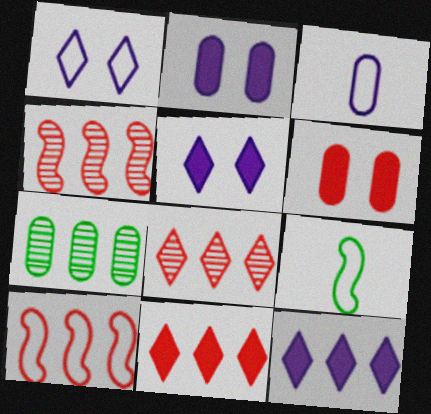[[2, 8, 9], 
[3, 6, 7], 
[7, 10, 12]]